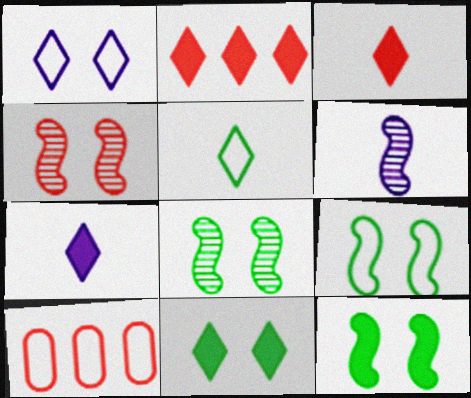[[2, 7, 11], 
[3, 4, 10], 
[6, 10, 11], 
[7, 8, 10], 
[8, 9, 12]]